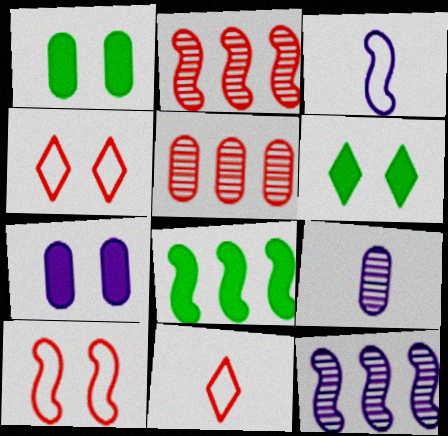[[1, 11, 12], 
[3, 5, 6], 
[4, 8, 9]]